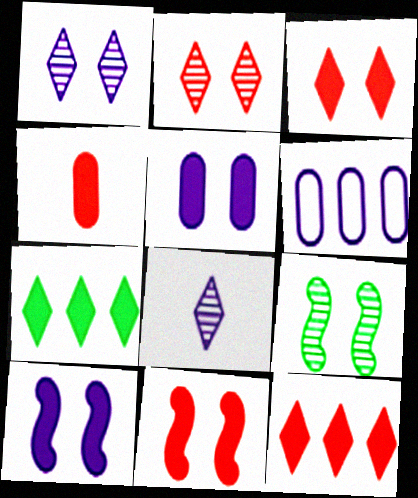[[4, 7, 10], 
[4, 11, 12], 
[6, 8, 10]]